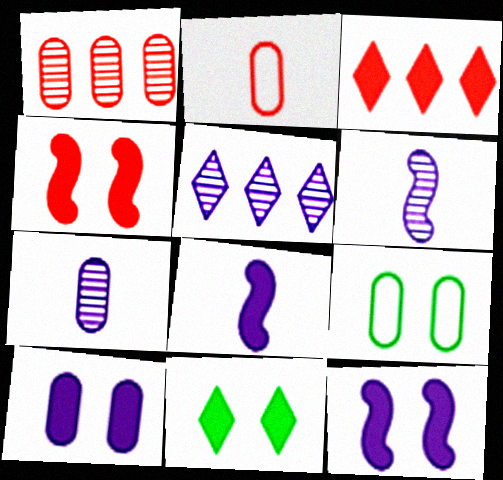[[3, 6, 9], 
[4, 10, 11]]